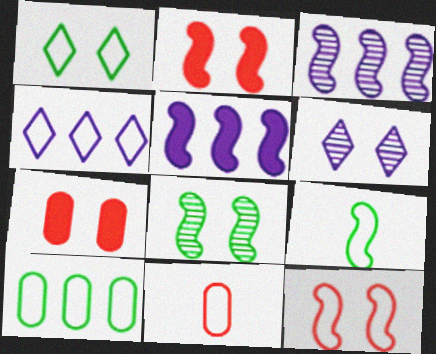[[1, 9, 10], 
[2, 3, 9]]